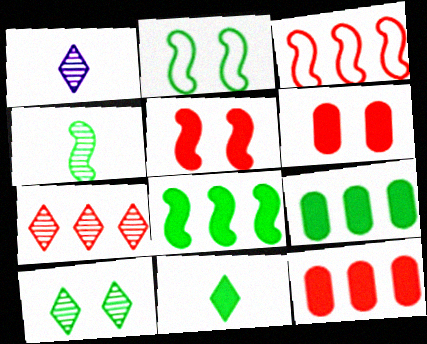[[1, 2, 12], 
[1, 7, 10], 
[2, 4, 8], 
[3, 7, 12]]